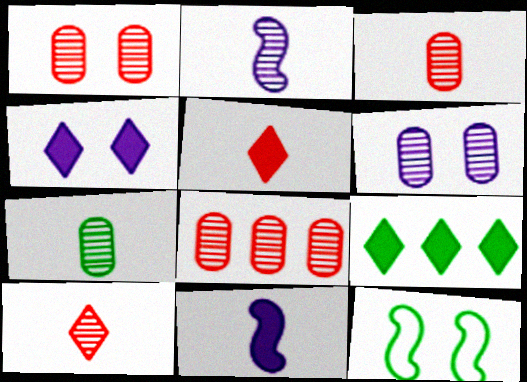[[1, 3, 8], 
[1, 4, 12], 
[2, 7, 10], 
[4, 5, 9], 
[6, 7, 8], 
[7, 9, 12]]